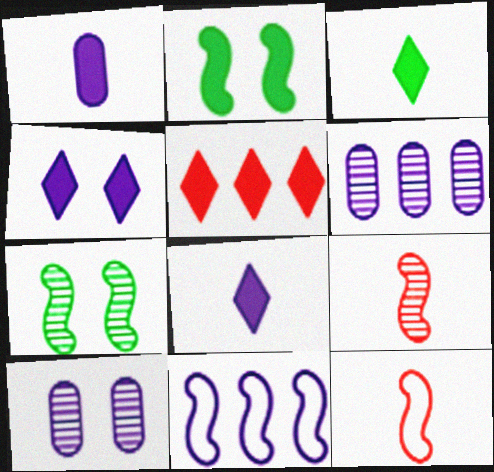[[1, 2, 5], 
[2, 9, 11], 
[3, 4, 5], 
[8, 10, 11]]